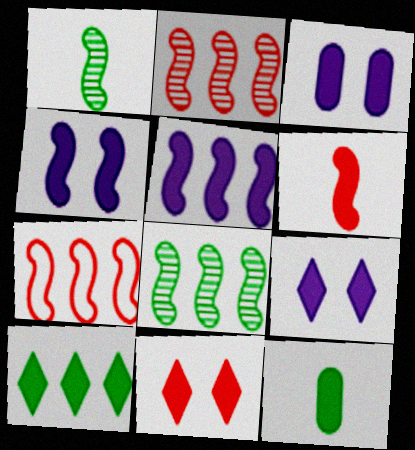[[1, 4, 7], 
[3, 4, 9], 
[3, 6, 10], 
[5, 7, 8], 
[5, 11, 12]]